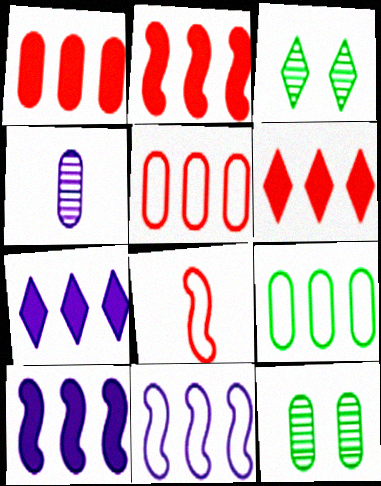[[1, 2, 6], 
[7, 8, 12]]